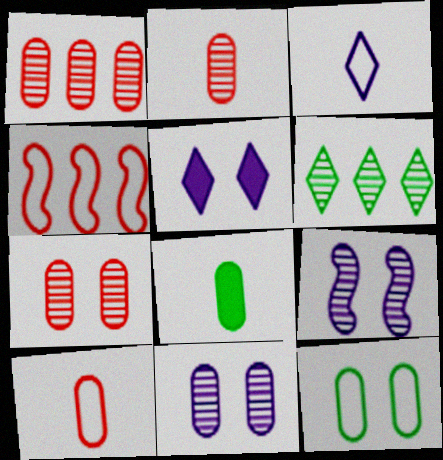[[1, 2, 7], 
[2, 6, 9], 
[3, 4, 12]]